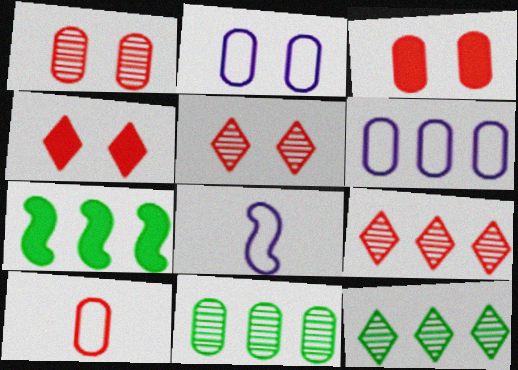[[3, 8, 12], 
[4, 8, 11], 
[6, 7, 9]]